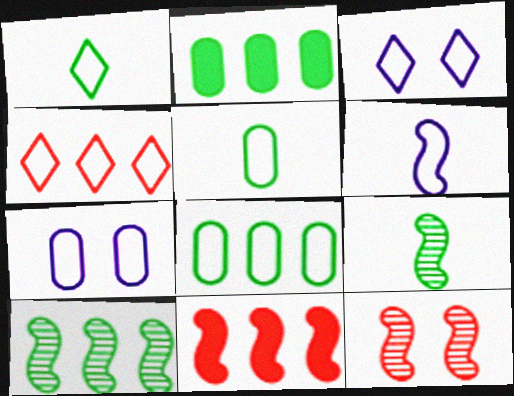[[1, 3, 4]]